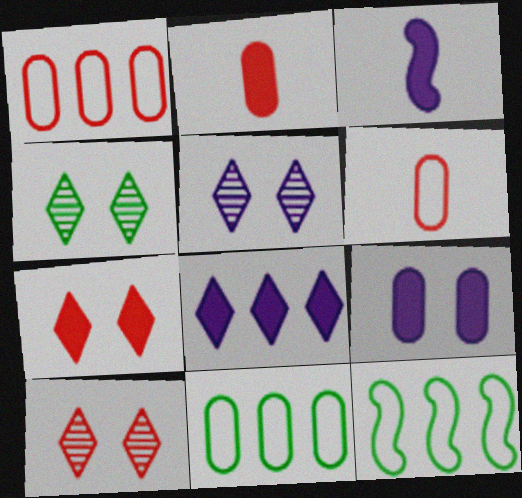[[1, 3, 4], 
[2, 5, 12], 
[3, 8, 9], 
[3, 10, 11], 
[4, 5, 10]]